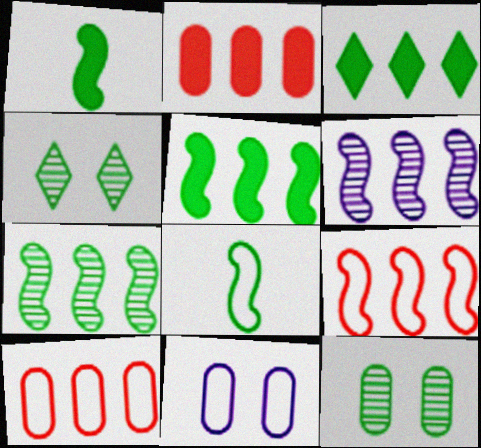[[3, 6, 10], 
[3, 8, 12], 
[5, 6, 9]]